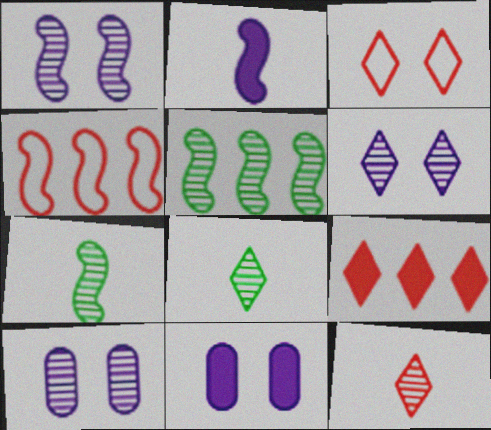[[1, 6, 10], 
[3, 9, 12], 
[4, 8, 11], 
[5, 10, 12]]